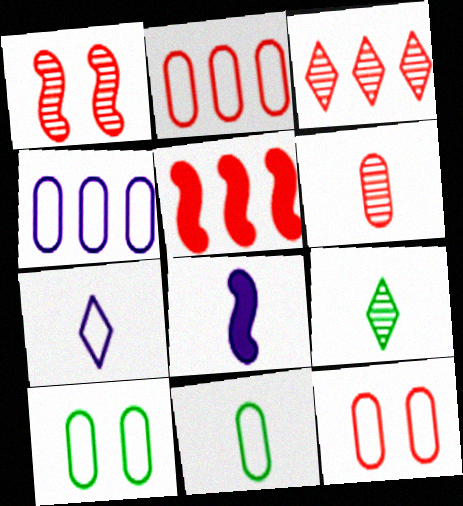[[1, 3, 6], 
[2, 3, 5], 
[3, 8, 10], 
[4, 11, 12]]